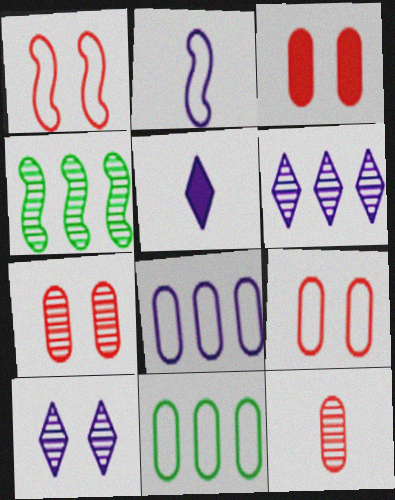[[3, 7, 9], 
[4, 5, 9], 
[4, 10, 12]]